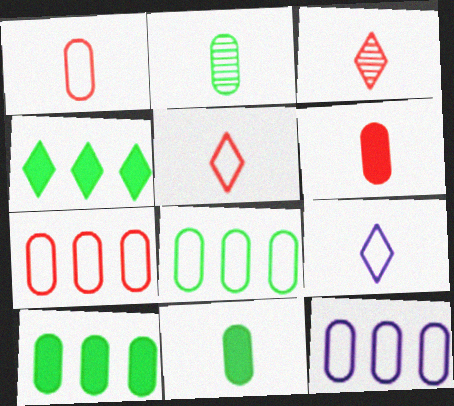[[7, 8, 12]]